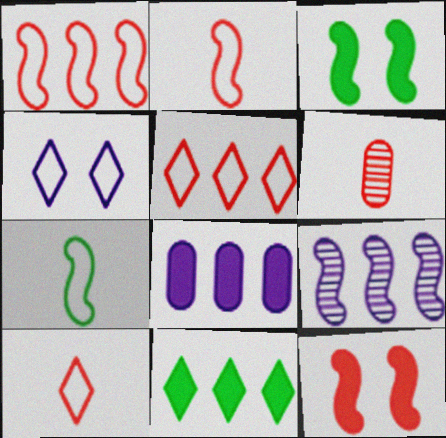[[2, 3, 9], 
[5, 6, 12], 
[7, 9, 12]]